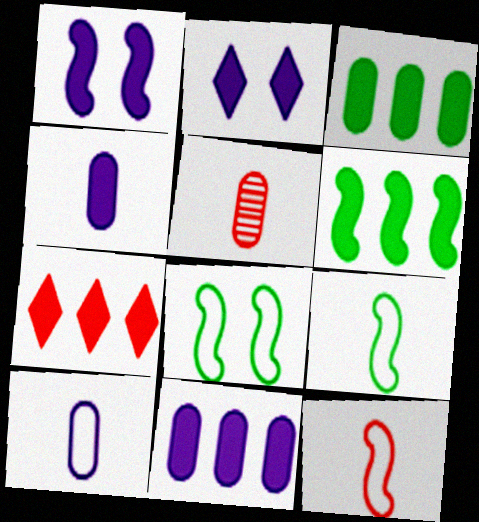[[6, 7, 11]]